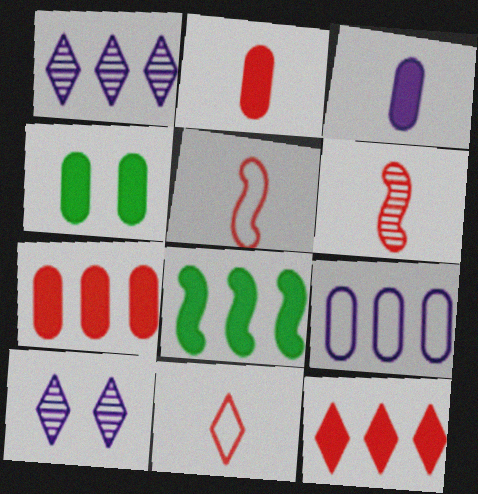[[1, 4, 5], 
[2, 6, 11], 
[3, 4, 7]]